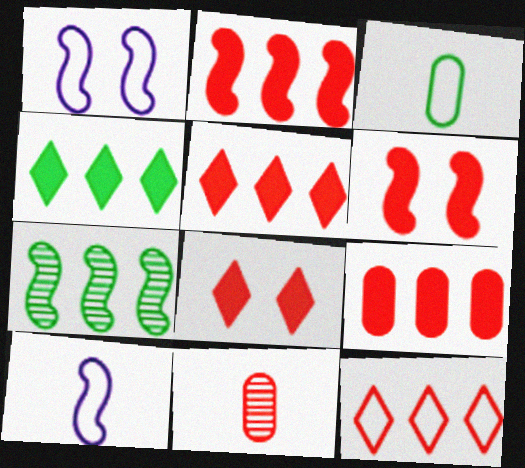[[1, 3, 12], 
[1, 4, 11], 
[2, 5, 9], 
[6, 7, 10], 
[6, 11, 12]]